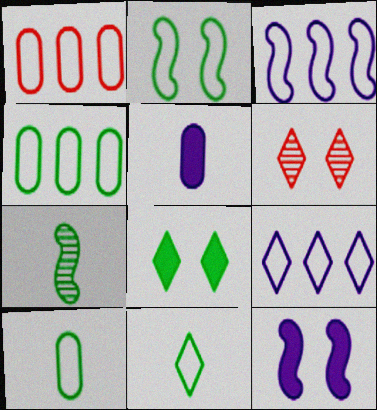[[2, 4, 11], 
[4, 7, 8]]